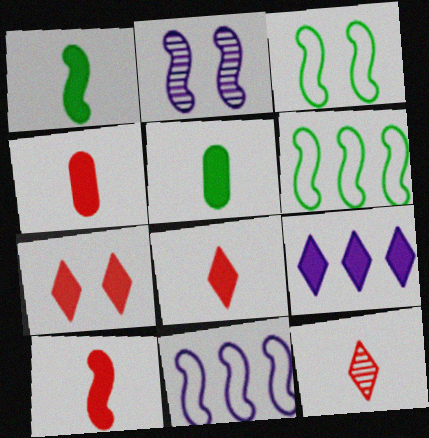[[2, 6, 10], 
[4, 8, 10]]